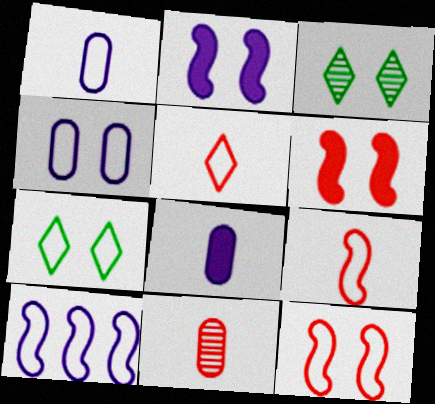[[3, 4, 6], 
[4, 7, 12]]